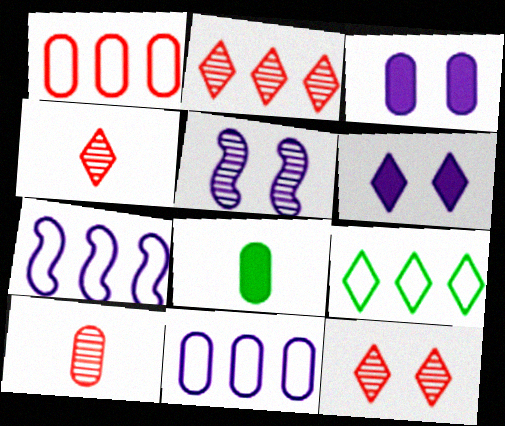[[1, 7, 9], 
[2, 4, 12], 
[4, 6, 9], 
[7, 8, 12]]